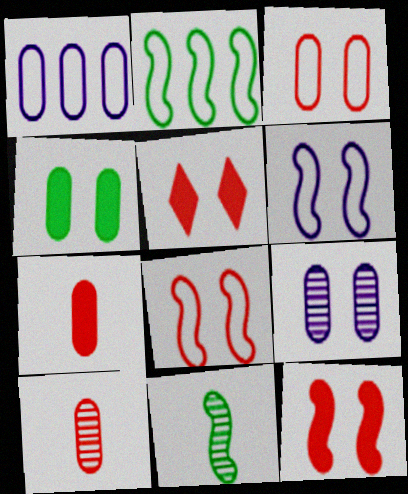[[1, 4, 10], 
[1, 5, 11], 
[3, 4, 9]]